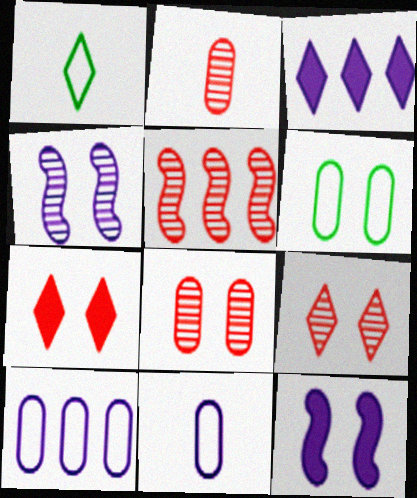[[1, 3, 9], 
[2, 5, 9], 
[3, 4, 11], 
[4, 6, 7], 
[6, 9, 12]]